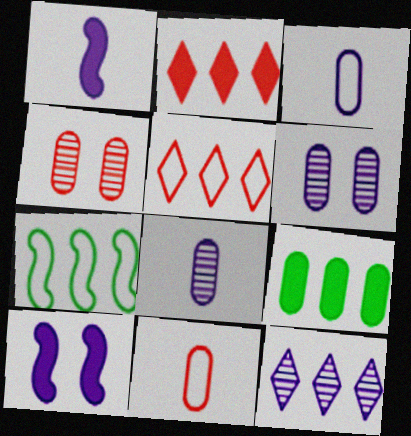[[3, 4, 9], 
[3, 10, 12], 
[6, 9, 11]]